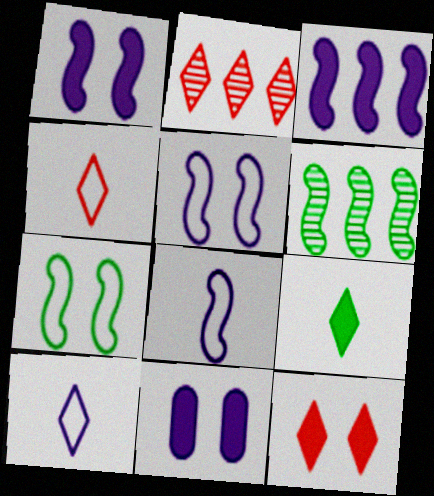[[2, 4, 12], 
[4, 6, 11]]